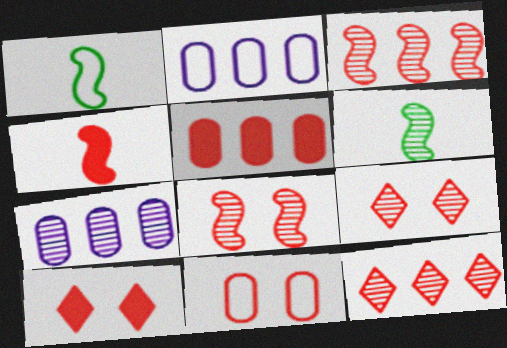[[1, 7, 10], 
[2, 6, 10], 
[4, 5, 10], 
[4, 11, 12], 
[6, 7, 9], 
[8, 10, 11]]